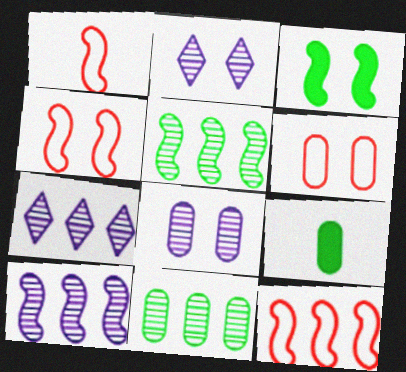[[1, 3, 10], 
[1, 4, 12], 
[2, 3, 6], 
[2, 9, 12], 
[4, 7, 9]]